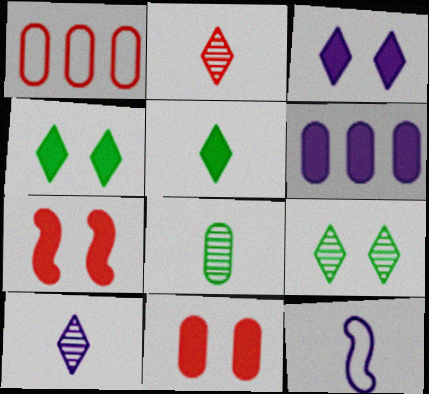[[1, 2, 7], 
[5, 6, 7]]